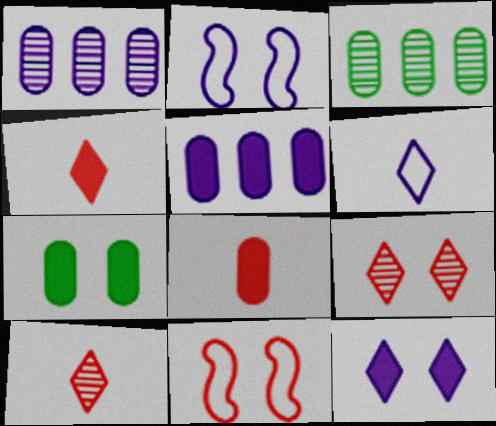[[2, 3, 4], 
[2, 7, 9], 
[5, 7, 8]]